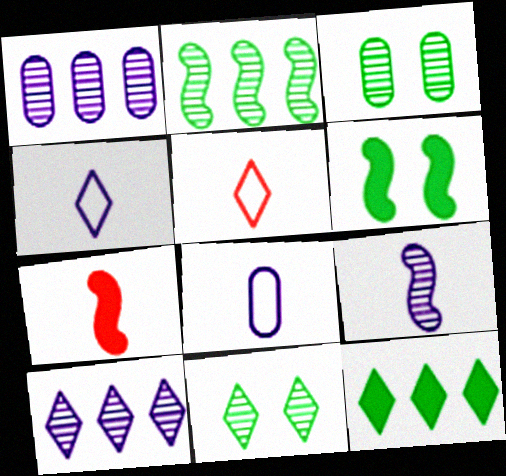[[1, 5, 6]]